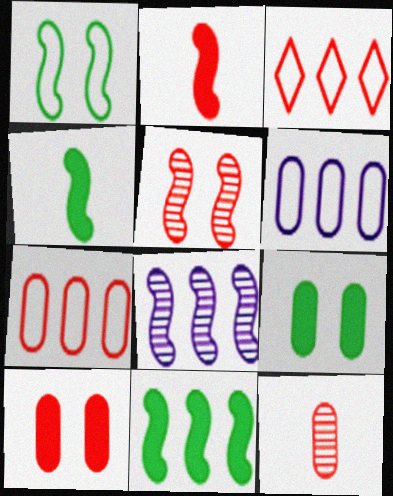[[1, 2, 8], 
[6, 9, 12], 
[7, 10, 12]]